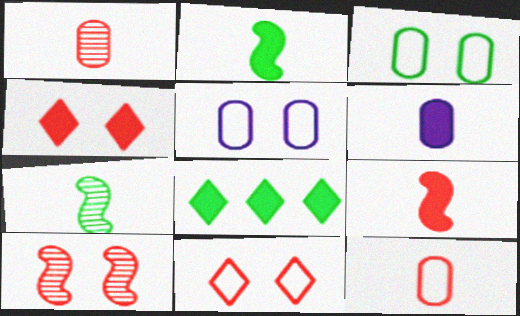[[3, 7, 8]]